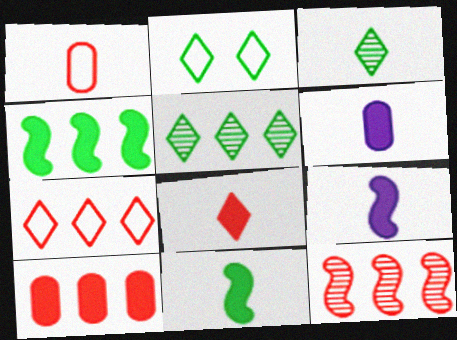[[1, 3, 9], 
[2, 6, 12], 
[6, 8, 11], 
[7, 10, 12]]